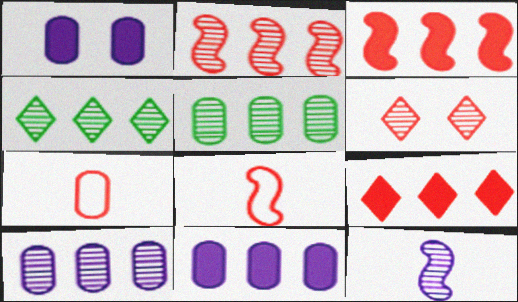[[1, 4, 8], 
[1, 5, 7], 
[2, 4, 10], 
[3, 6, 7], 
[5, 6, 12]]